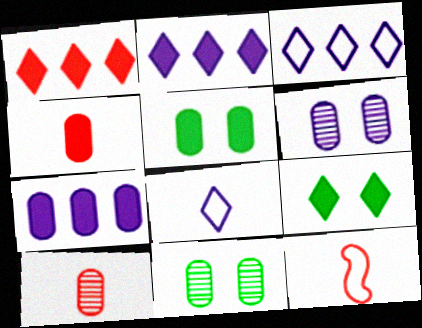[[2, 11, 12], 
[4, 5, 7]]